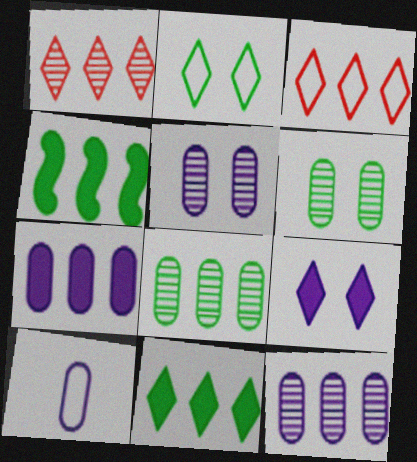[[3, 4, 12], 
[5, 7, 10]]